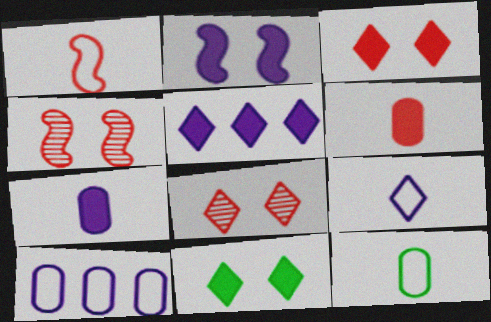[[1, 9, 12], 
[2, 5, 7], 
[4, 5, 12]]